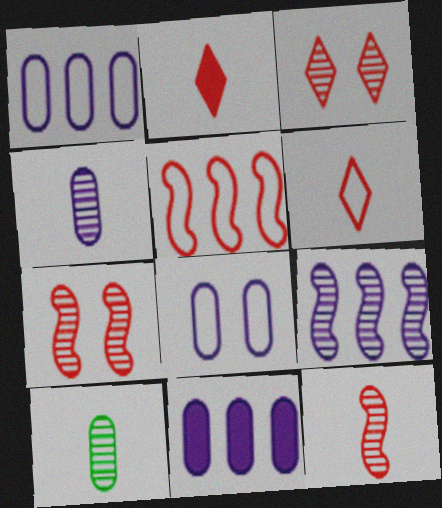[[3, 9, 10], 
[4, 8, 11]]